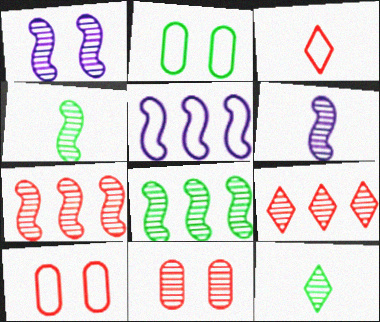[[1, 4, 7], 
[2, 3, 5]]